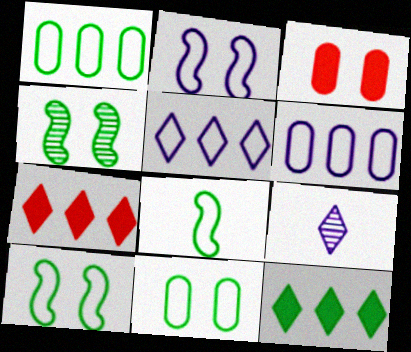[]